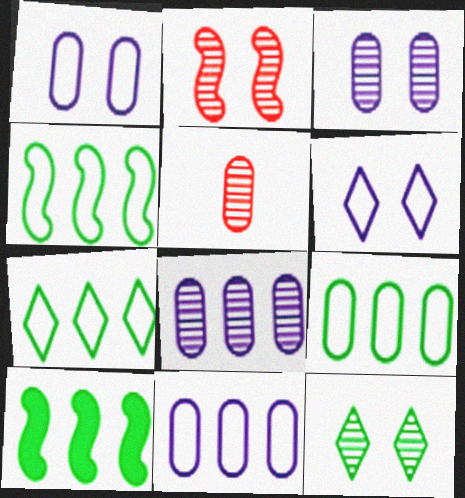[[2, 3, 12], 
[4, 7, 9], 
[5, 6, 10]]